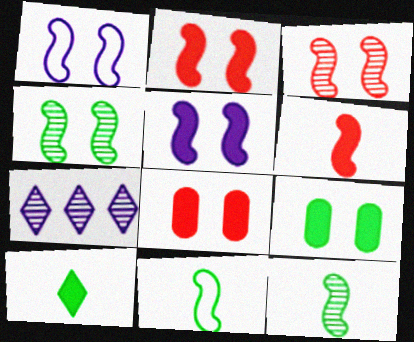[[1, 2, 4], 
[7, 8, 11]]